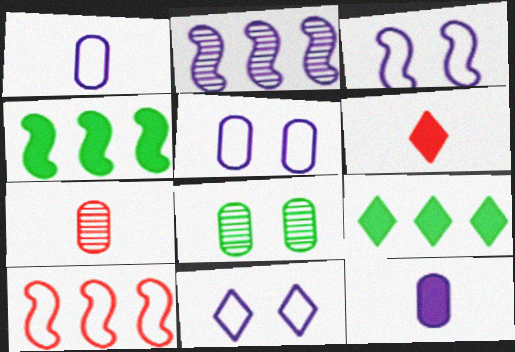[[2, 4, 10], 
[2, 11, 12], 
[3, 5, 11], 
[3, 7, 9], 
[4, 7, 11]]